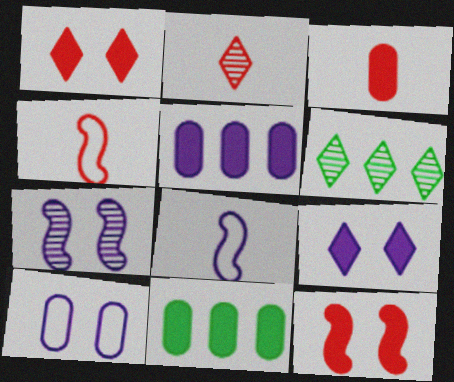[[2, 3, 4], 
[7, 9, 10]]